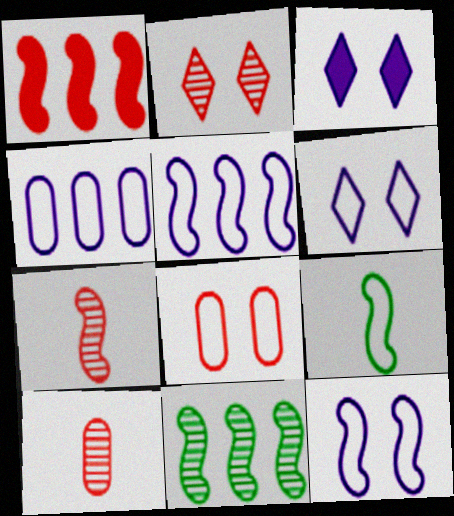[[1, 5, 11]]